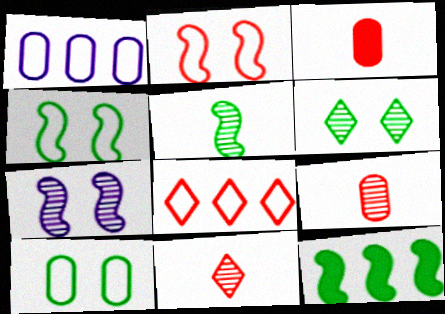[[4, 5, 12]]